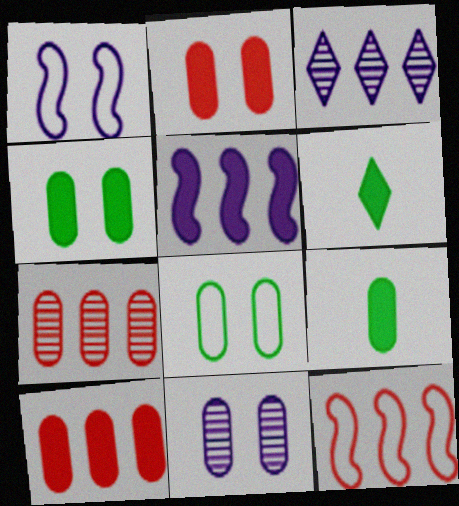[[1, 6, 7], 
[2, 5, 6], 
[2, 8, 11], 
[6, 11, 12]]